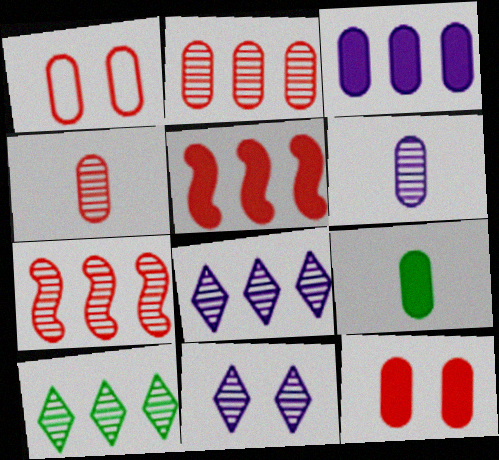[[3, 9, 12]]